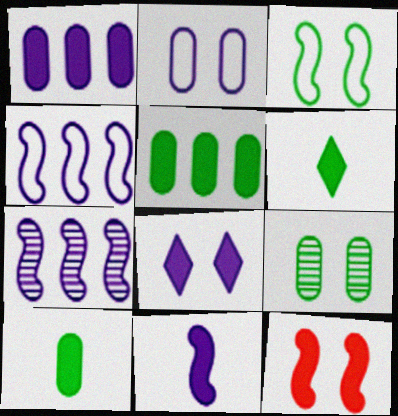[[1, 6, 12], 
[1, 8, 11]]